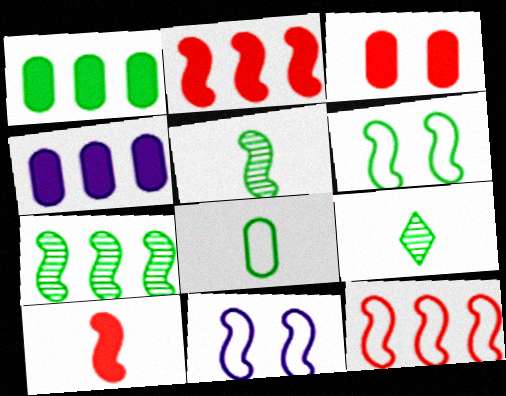[[1, 6, 9], 
[2, 5, 11], 
[7, 10, 11]]